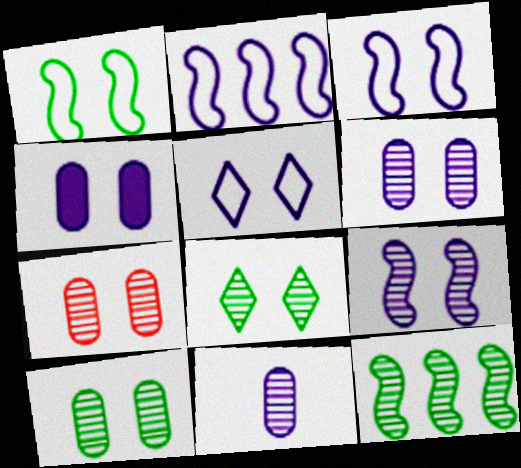[[4, 5, 9], 
[6, 7, 10], 
[7, 8, 9]]